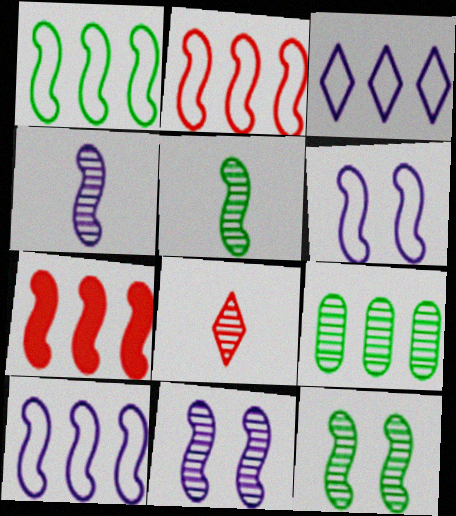[[1, 2, 10], 
[3, 7, 9], 
[5, 6, 7], 
[8, 9, 11]]